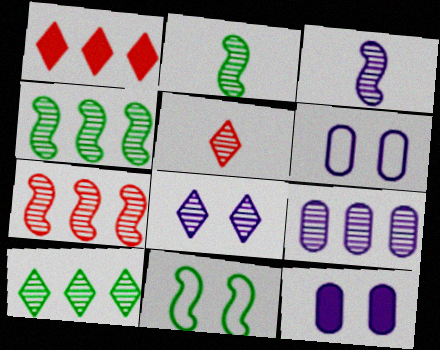[[1, 2, 6], 
[3, 8, 9], 
[5, 8, 10], 
[7, 9, 10]]